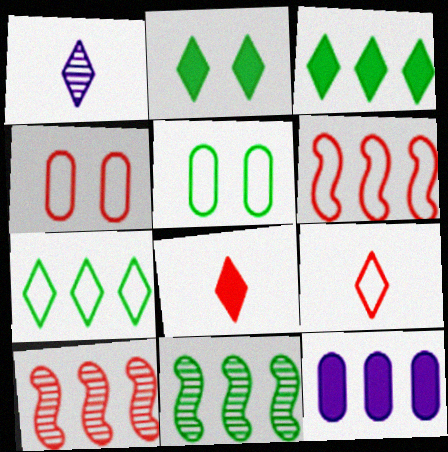[[4, 6, 9], 
[4, 8, 10], 
[7, 10, 12]]